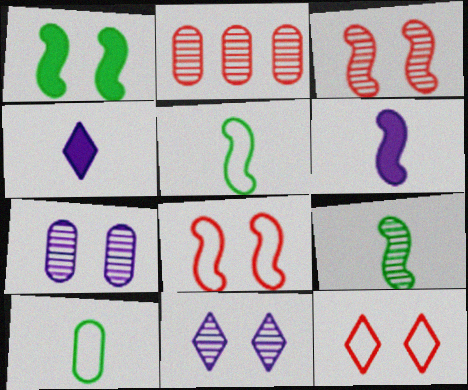[[1, 7, 12], 
[2, 9, 11]]